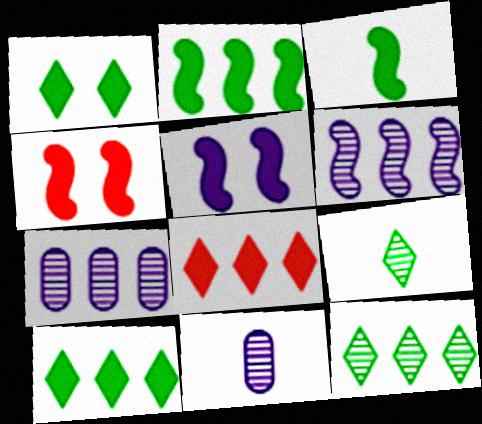[]